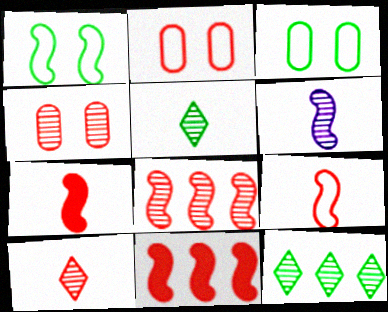[[1, 6, 11], 
[2, 10, 11], 
[4, 6, 12], 
[4, 8, 10]]